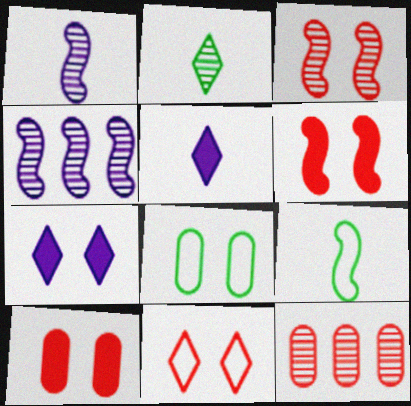[[3, 7, 8], 
[3, 10, 11], 
[4, 6, 9], 
[7, 9, 12]]